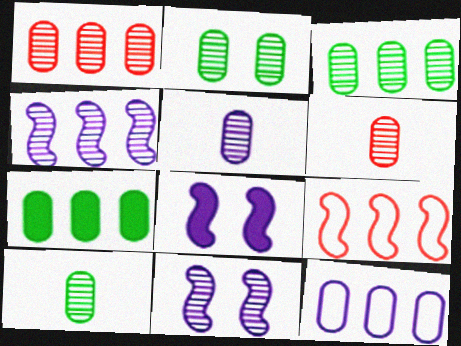[[1, 2, 5], 
[1, 7, 12], 
[2, 3, 10], 
[5, 6, 10]]